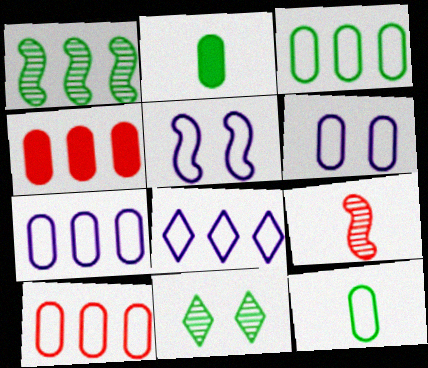[[1, 4, 8], 
[3, 7, 10], 
[6, 10, 12]]